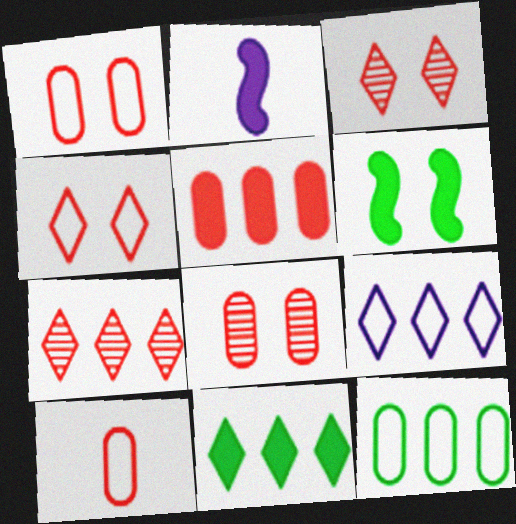[[2, 3, 12], 
[5, 8, 10], 
[7, 9, 11]]